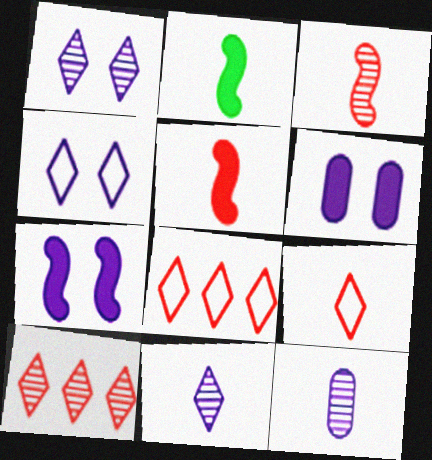[[2, 9, 12]]